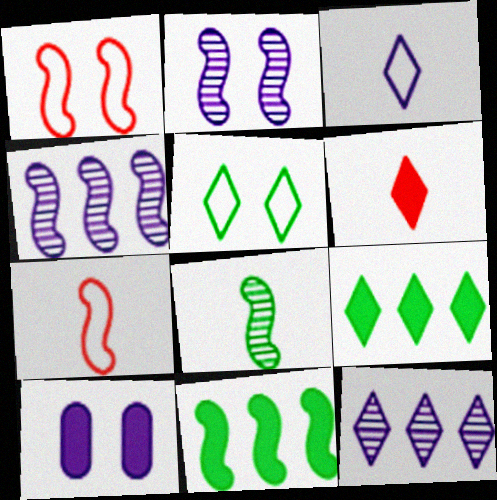[[2, 7, 11], 
[3, 4, 10], 
[5, 6, 12], 
[6, 10, 11]]